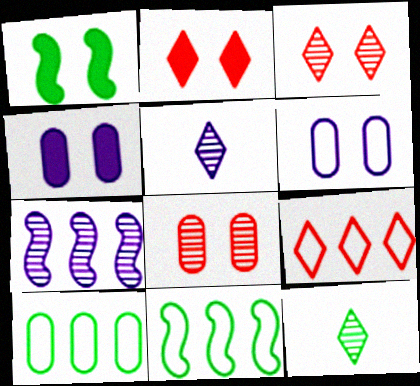[[1, 2, 4], 
[1, 3, 6], 
[1, 10, 12], 
[7, 8, 12]]